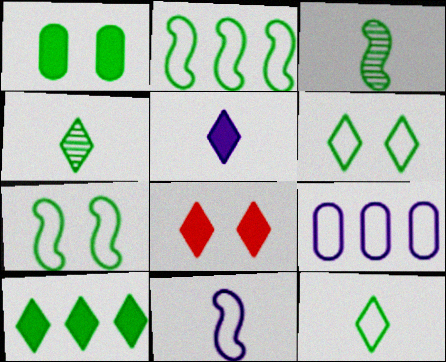[[1, 2, 4], 
[3, 8, 9], 
[4, 6, 10], 
[5, 8, 10]]